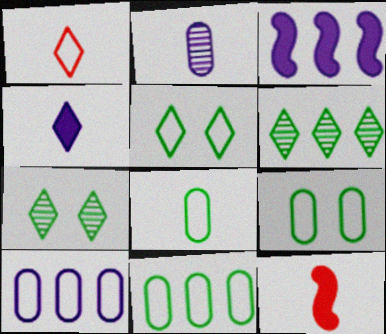[[7, 10, 12], 
[8, 9, 11]]